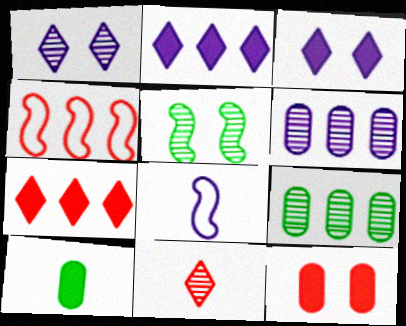[[1, 4, 10], 
[2, 4, 9], 
[3, 6, 8], 
[4, 11, 12], 
[5, 6, 11], 
[8, 10, 11]]